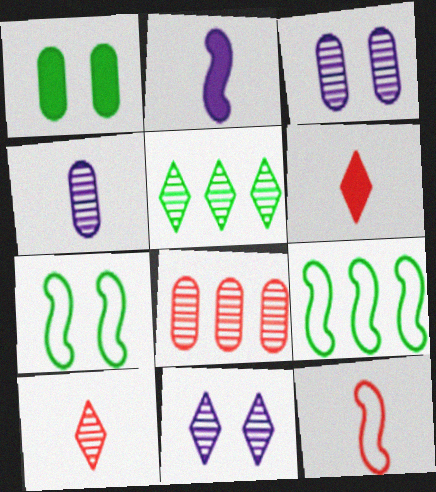[[3, 6, 9], 
[5, 10, 11]]